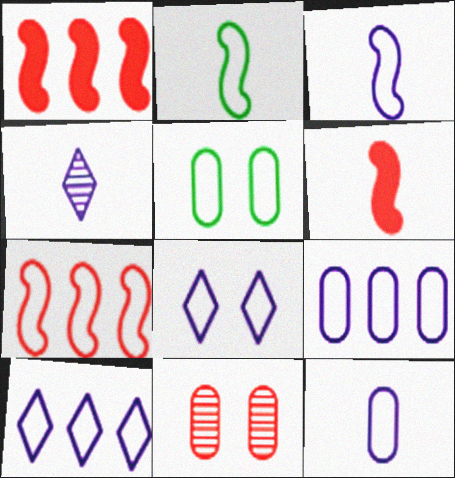[[1, 4, 5], 
[3, 8, 9]]